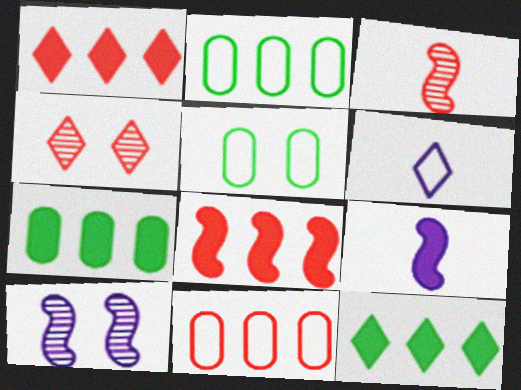[[2, 4, 9], 
[4, 6, 12]]